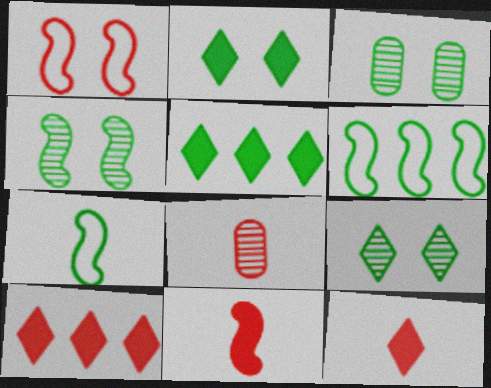[[1, 8, 10], 
[3, 4, 9], 
[3, 5, 7]]